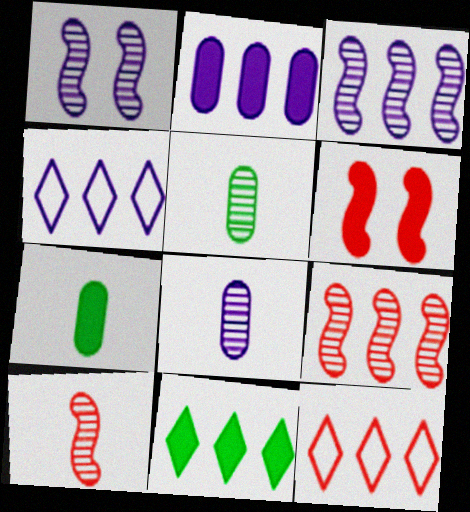[[1, 7, 12], 
[2, 3, 4], 
[4, 5, 6]]